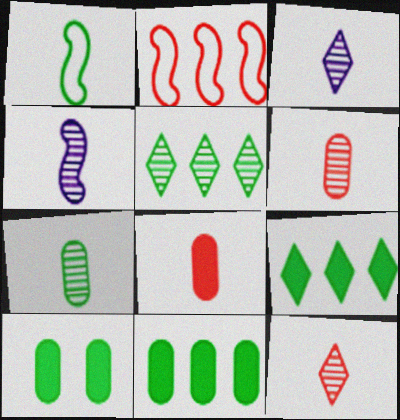[[1, 3, 8], 
[1, 5, 10], 
[2, 3, 10], 
[4, 7, 12]]